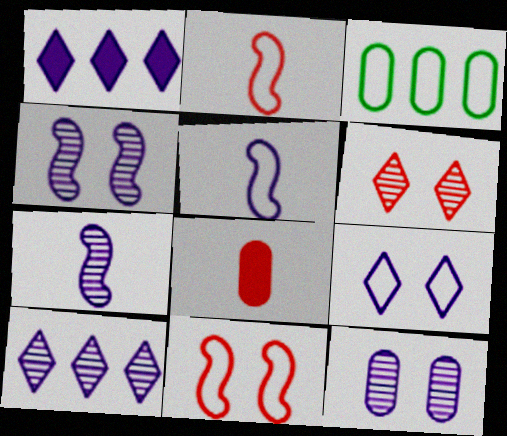[[1, 5, 12], 
[2, 3, 9], 
[3, 8, 12], 
[7, 10, 12]]